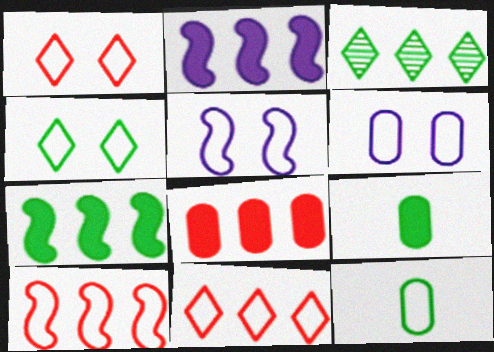[[5, 11, 12]]